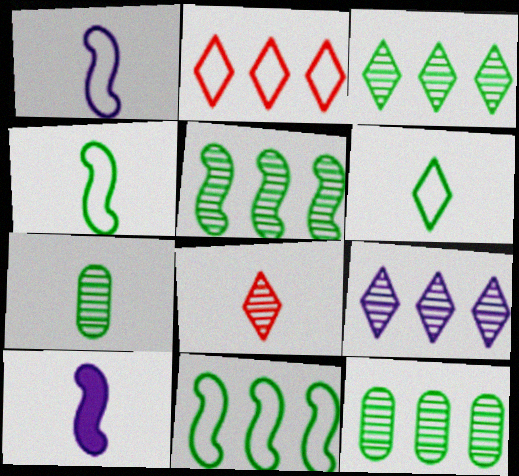[[3, 5, 12]]